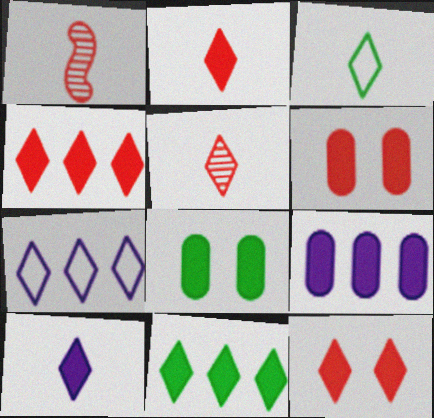[[1, 7, 8], 
[2, 4, 12], 
[3, 5, 10], 
[10, 11, 12]]